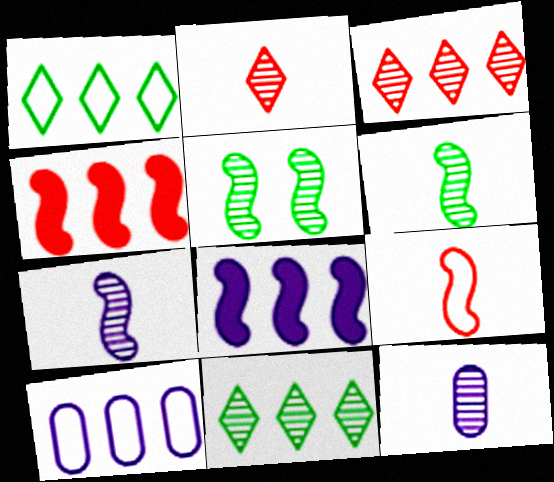[[2, 6, 12], 
[3, 5, 12], 
[4, 10, 11], 
[5, 8, 9]]